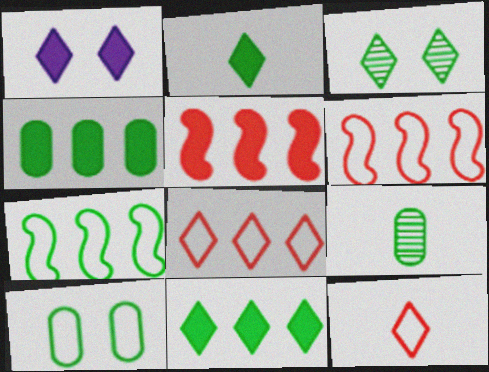[[1, 6, 9], 
[4, 9, 10]]